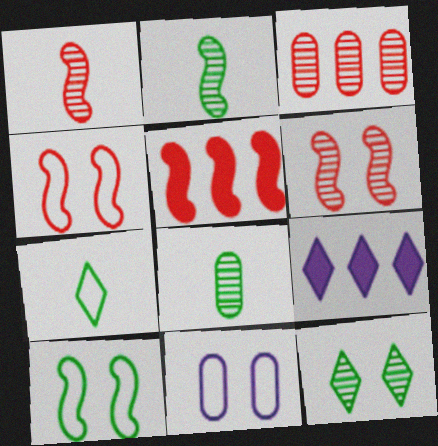[[1, 4, 5], 
[4, 8, 9]]